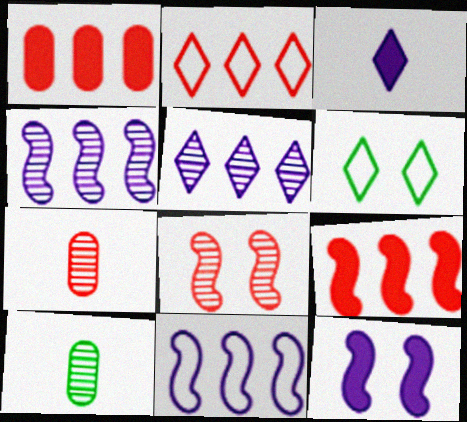[[2, 10, 12], 
[5, 8, 10]]